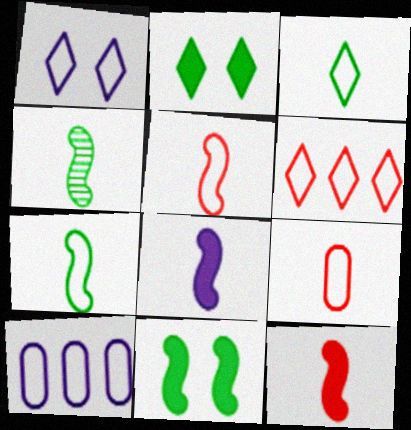[[1, 3, 6], 
[4, 5, 8]]